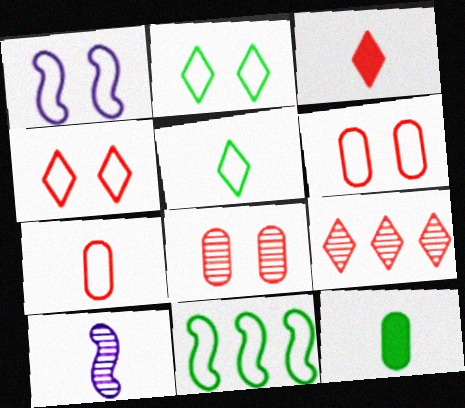[[1, 2, 6], 
[1, 9, 12], 
[3, 4, 9]]